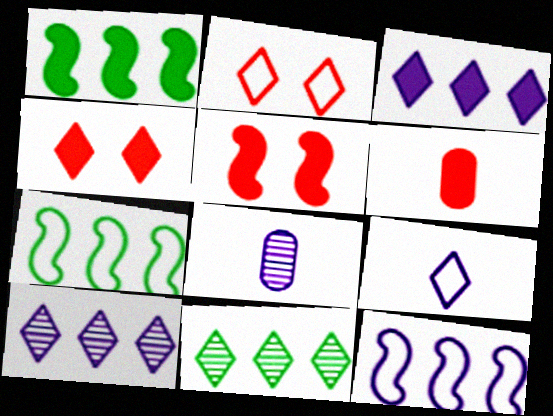[[1, 2, 8], 
[4, 7, 8], 
[4, 9, 11]]